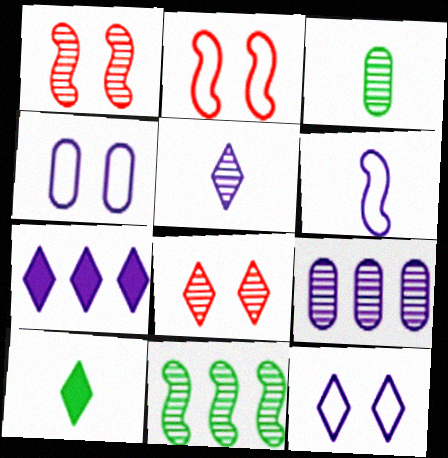[[2, 3, 7], 
[2, 9, 10], 
[5, 7, 12]]